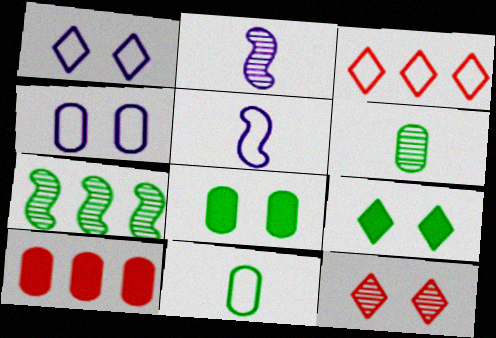[[1, 9, 12], 
[2, 3, 8], 
[4, 6, 10], 
[7, 9, 11]]